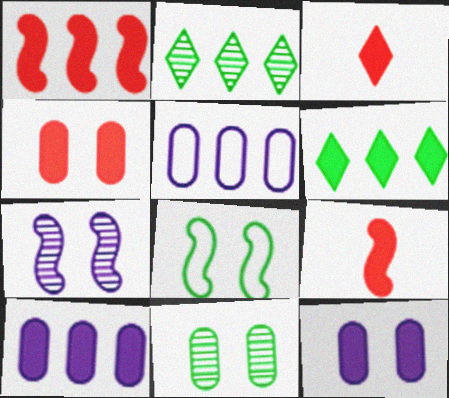[[1, 2, 5], 
[1, 3, 4], 
[1, 6, 10], 
[6, 9, 12]]